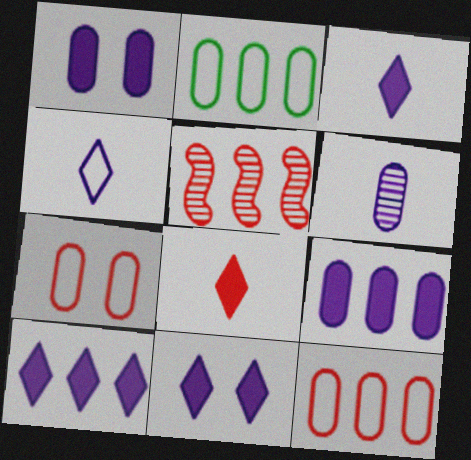[[2, 5, 10], 
[3, 10, 11], 
[5, 7, 8]]